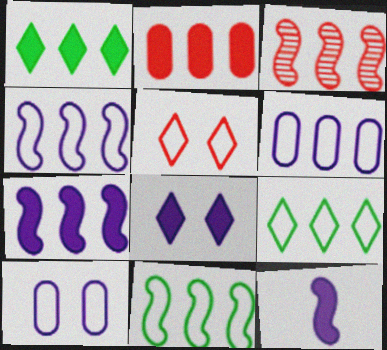[[1, 2, 7], 
[1, 3, 6], 
[3, 7, 11]]